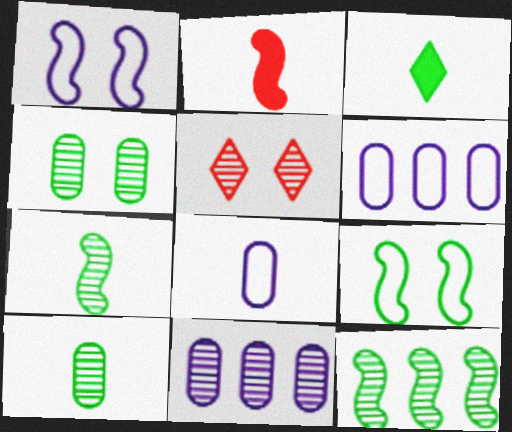[[1, 2, 12], 
[5, 7, 11]]